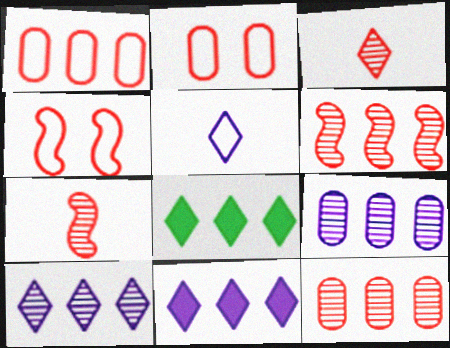[]